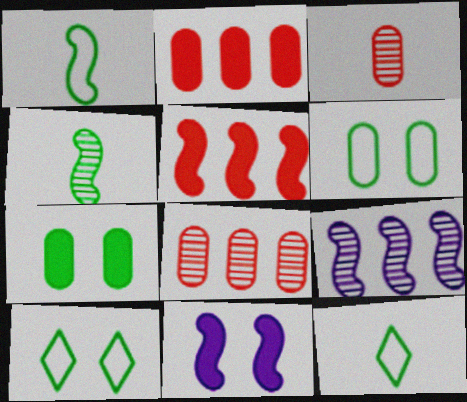[[8, 11, 12]]